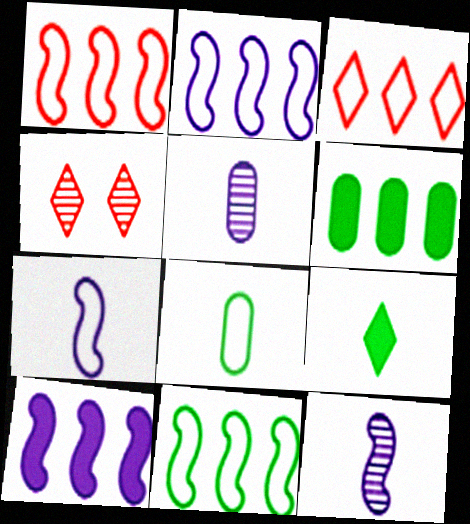[[1, 2, 11], 
[4, 6, 7], 
[4, 8, 10]]